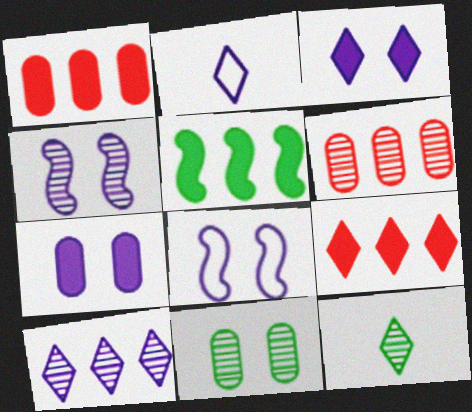[[1, 8, 12], 
[2, 3, 10], 
[4, 6, 12]]